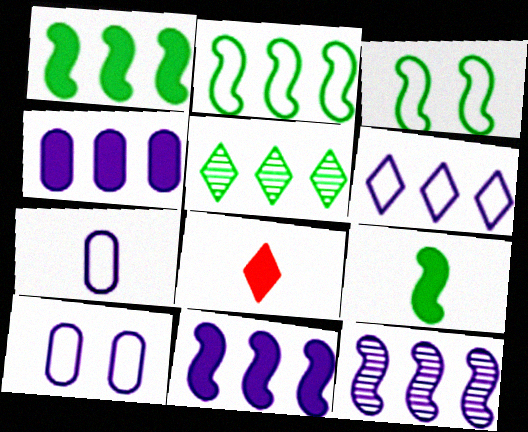[[4, 6, 12]]